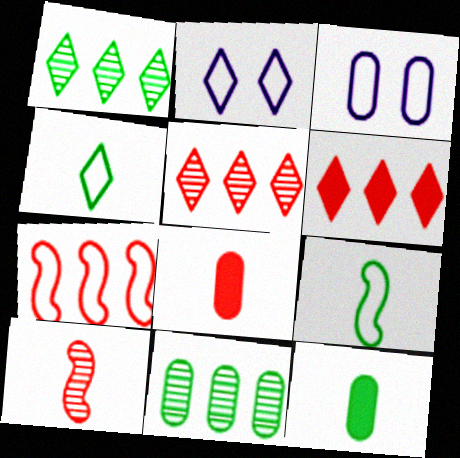[[3, 4, 7], 
[3, 8, 11]]